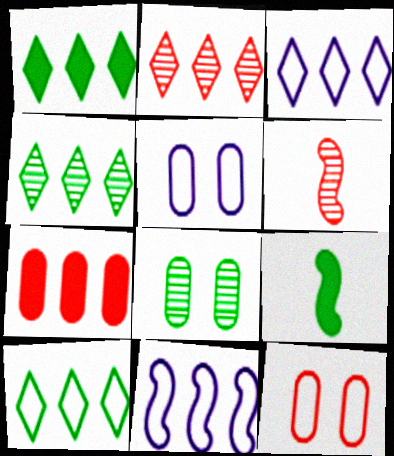[[1, 2, 3], 
[1, 4, 10], 
[1, 5, 6], 
[2, 5, 9], 
[4, 7, 11], 
[8, 9, 10]]